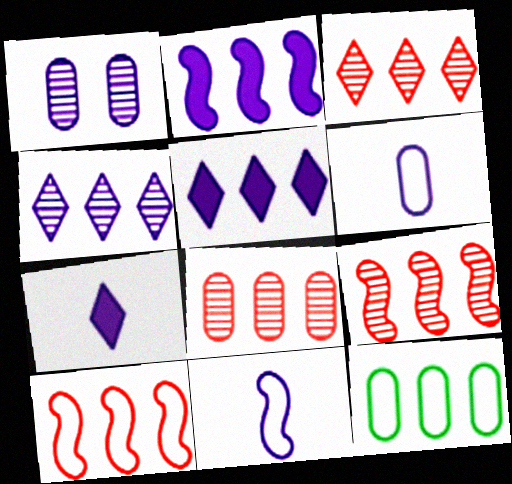[[1, 5, 11], 
[2, 3, 12], 
[3, 8, 9], 
[5, 9, 12]]